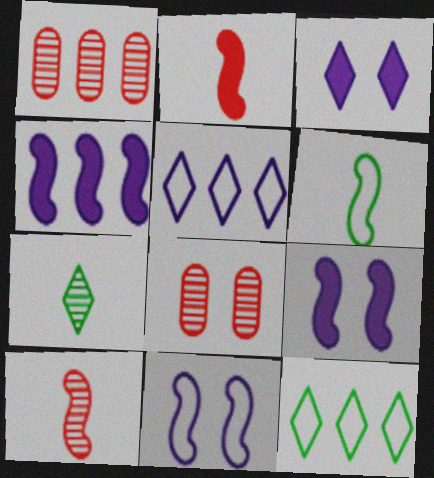[[1, 3, 6], 
[1, 4, 12]]